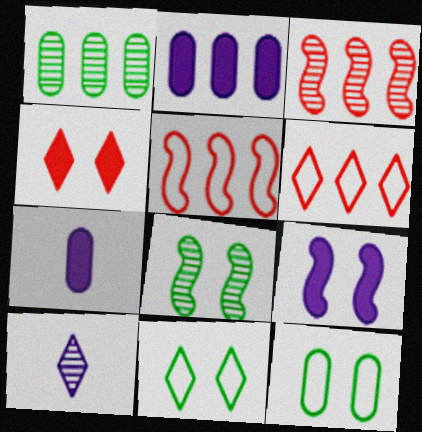[[3, 7, 11], 
[6, 7, 8]]